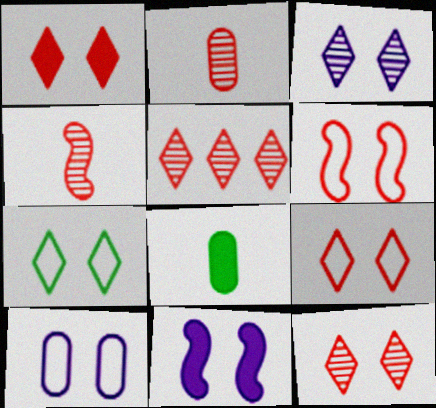[[1, 3, 7], 
[1, 9, 12], 
[3, 10, 11], 
[6, 7, 10]]